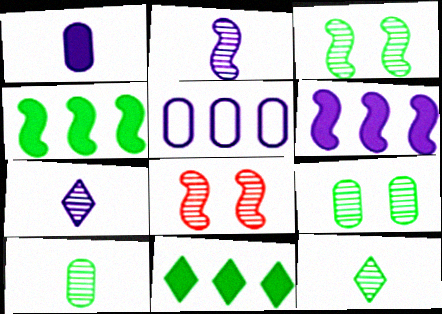[]